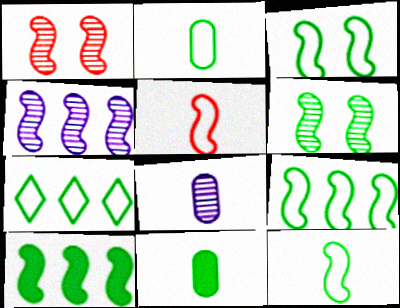[[2, 3, 7], 
[3, 9, 12], 
[6, 7, 11], 
[6, 10, 12]]